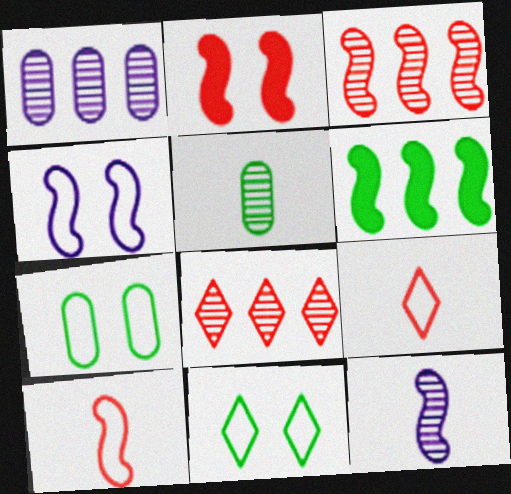[[2, 3, 10], 
[5, 6, 11]]